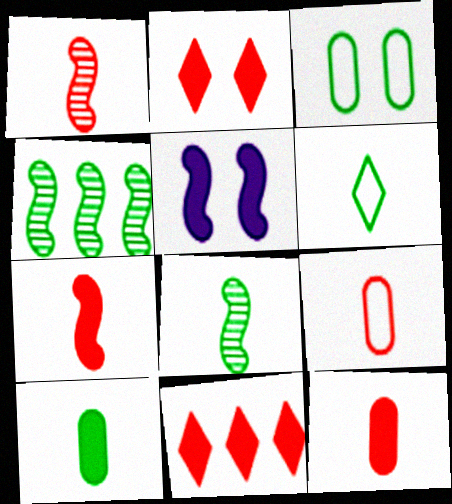[[5, 10, 11], 
[6, 8, 10]]